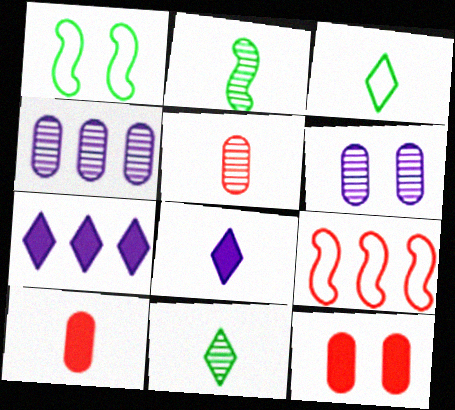[[1, 5, 7]]